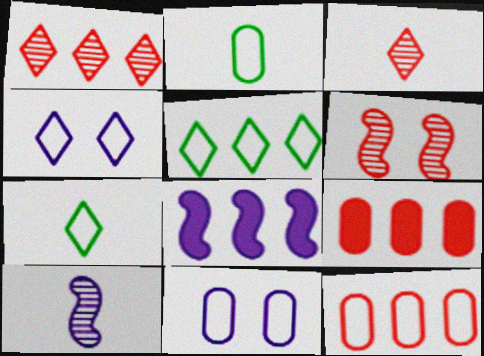[[2, 11, 12]]